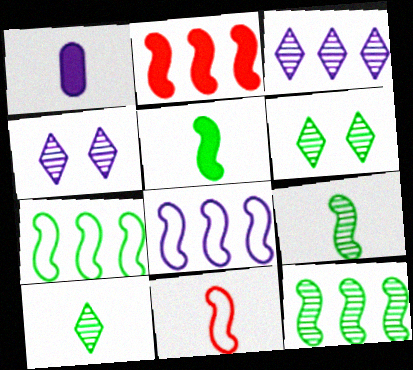[[1, 4, 8], 
[1, 10, 11], 
[2, 8, 12]]